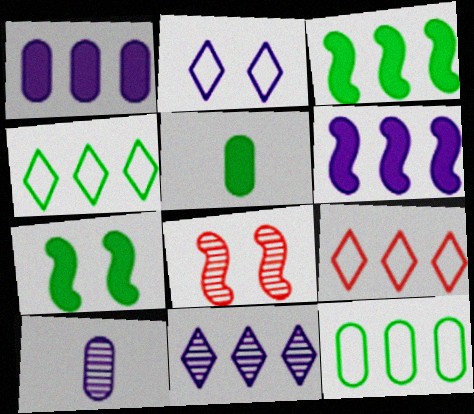[[2, 6, 10], 
[7, 9, 10]]